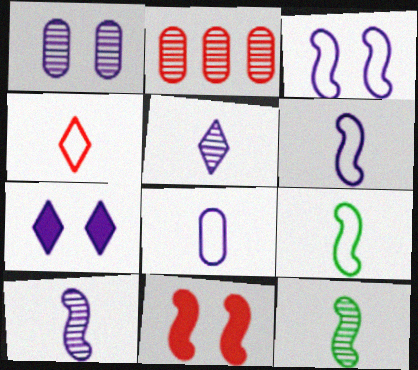[[1, 3, 7], 
[2, 4, 11], 
[2, 7, 9], 
[4, 8, 9]]